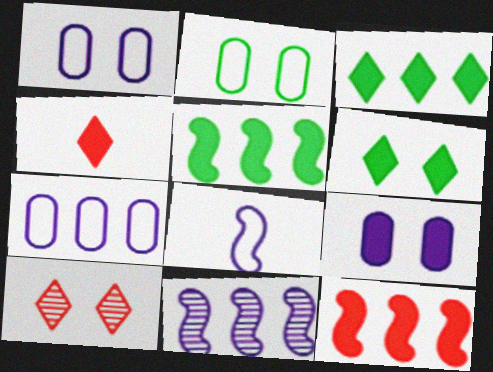[[2, 4, 11], 
[4, 5, 9]]